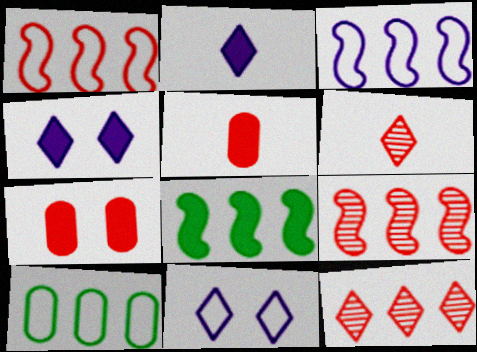[[1, 6, 7], 
[2, 7, 8], 
[3, 8, 9], 
[4, 5, 8]]